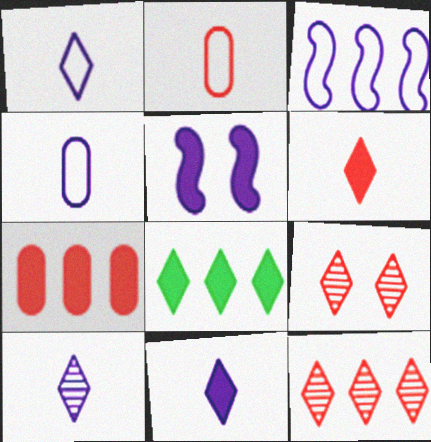[[1, 8, 9], 
[1, 10, 11]]